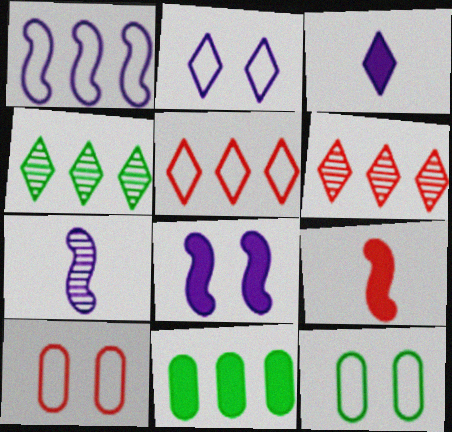[[1, 6, 11], 
[1, 7, 8], 
[6, 9, 10]]